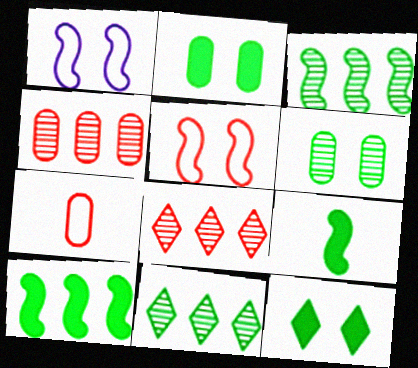[]